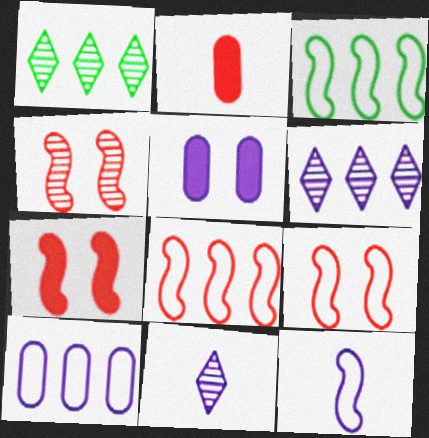[[3, 9, 12], 
[4, 7, 9], 
[5, 6, 12]]